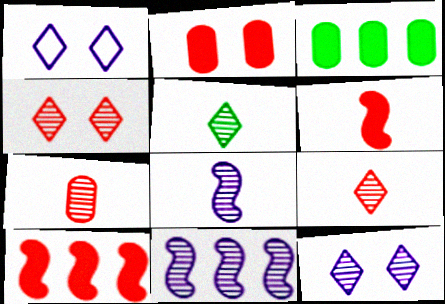[[5, 7, 8]]